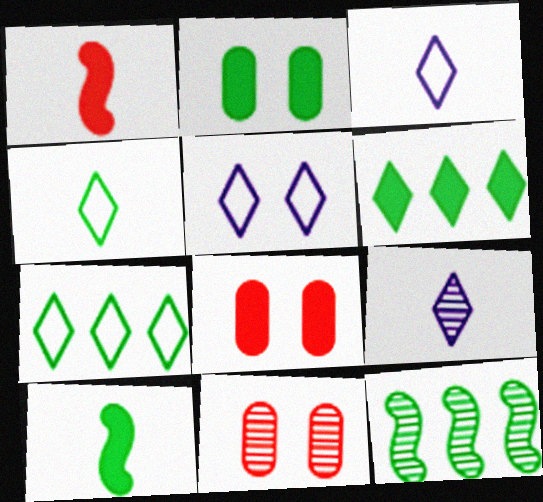[[2, 4, 12], 
[2, 6, 10], 
[3, 8, 12], 
[9, 11, 12]]